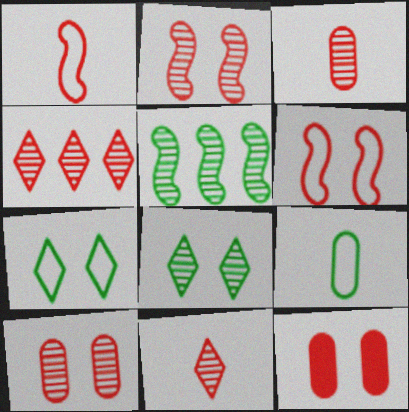[[1, 4, 12], 
[2, 3, 4]]